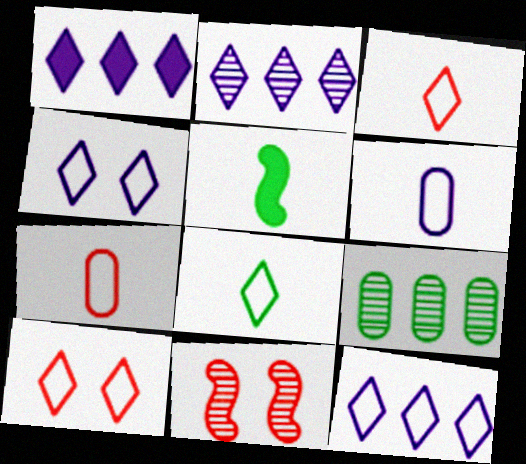[[1, 2, 12], 
[8, 10, 12]]